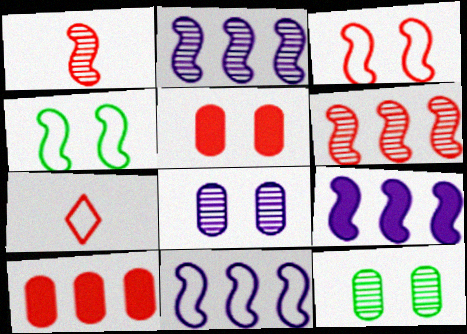[[1, 4, 9], 
[2, 9, 11], 
[5, 6, 7], 
[7, 9, 12]]